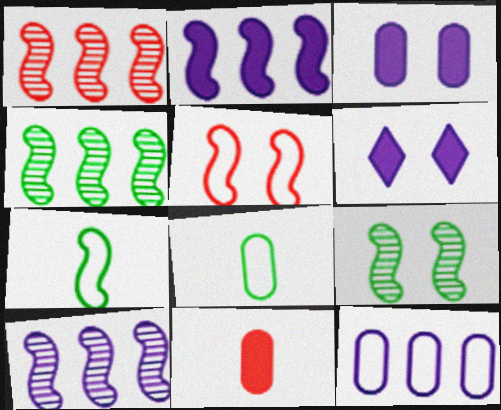[[1, 4, 10], 
[1, 6, 8]]